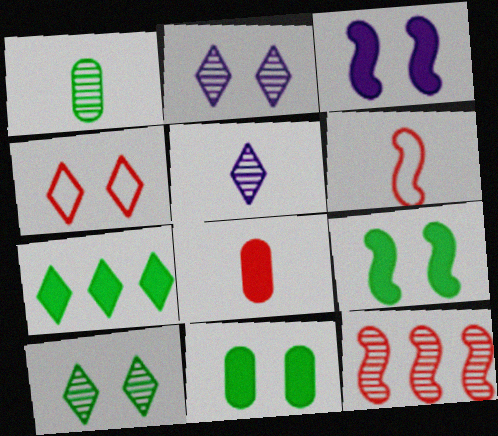[[1, 2, 12], 
[3, 7, 8], 
[4, 5, 7], 
[4, 8, 12]]